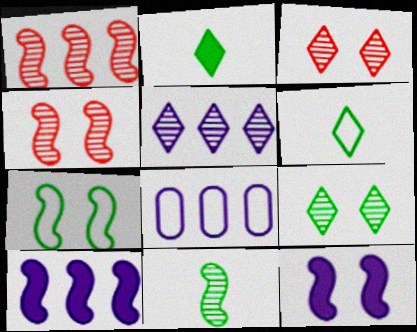[[2, 4, 8], 
[4, 7, 12], 
[5, 8, 10]]